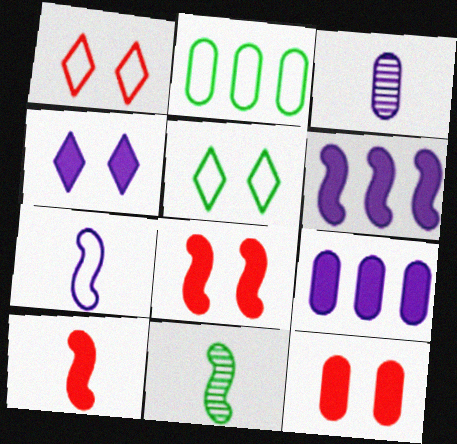[[1, 2, 7], 
[1, 9, 11], 
[2, 3, 12], 
[7, 10, 11]]